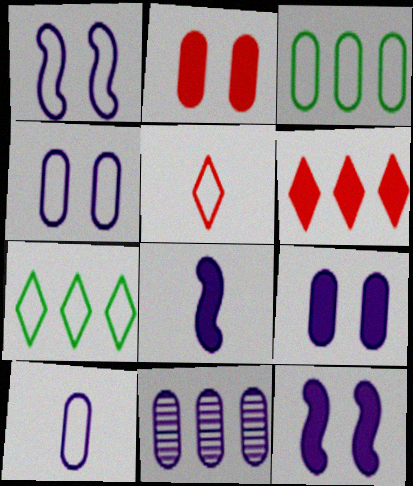[[1, 3, 5], 
[9, 10, 11]]